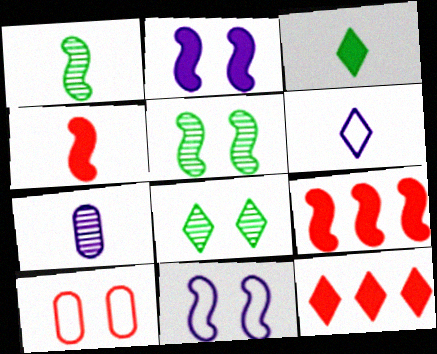[[1, 9, 11], 
[2, 8, 10], 
[6, 8, 12]]